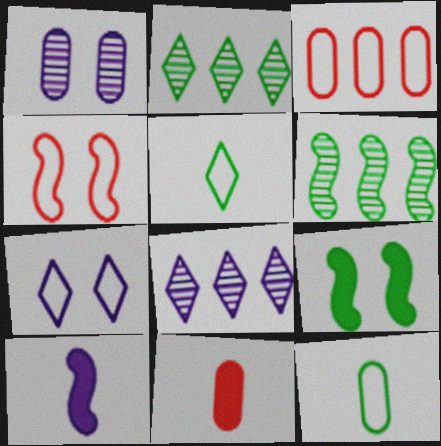[[2, 9, 12], 
[4, 6, 10], 
[6, 7, 11]]